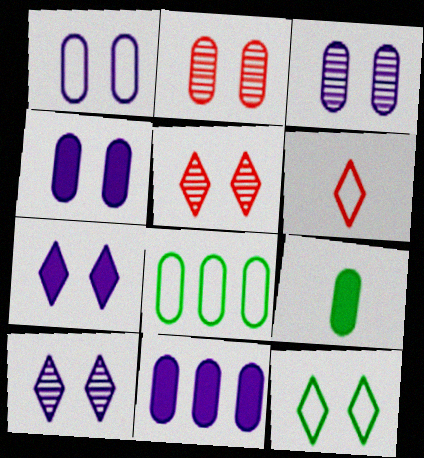[[1, 3, 4], 
[5, 7, 12]]